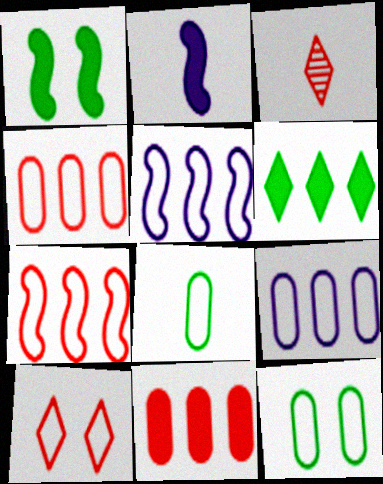[[1, 3, 9], 
[2, 3, 8], 
[5, 8, 10]]